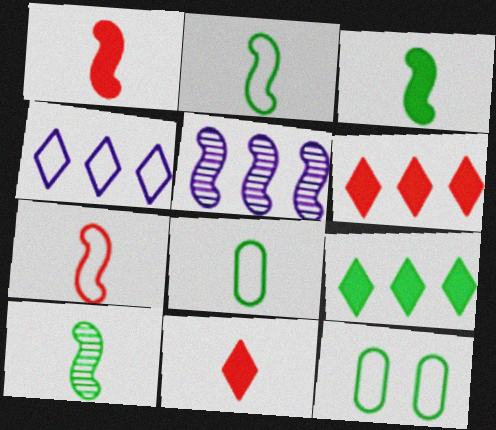[[2, 3, 10], 
[4, 7, 12], 
[5, 11, 12], 
[9, 10, 12]]